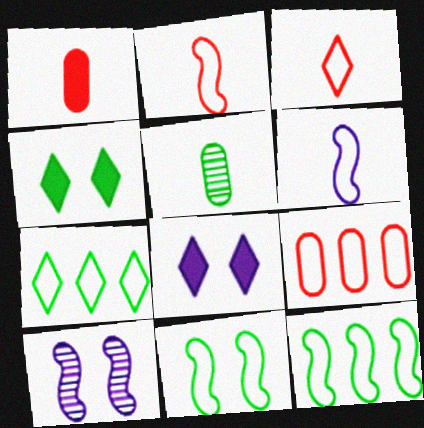[[1, 7, 10], 
[4, 5, 12]]